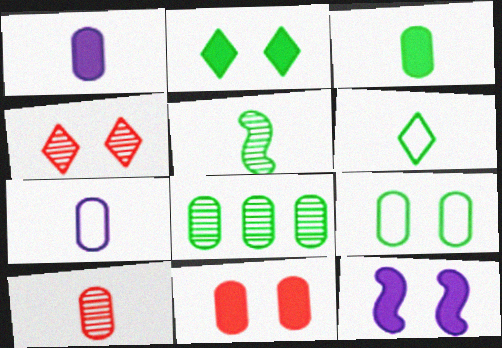[[2, 11, 12], 
[3, 5, 6], 
[3, 7, 10], 
[3, 8, 9], 
[4, 9, 12], 
[7, 8, 11]]